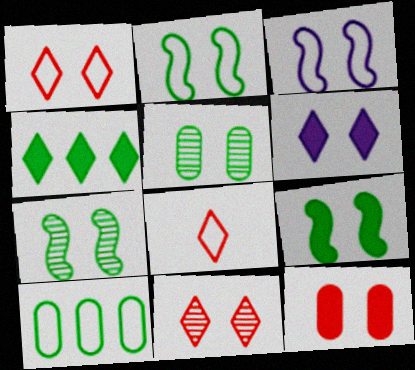[[2, 7, 9], 
[3, 8, 10], 
[6, 9, 12]]